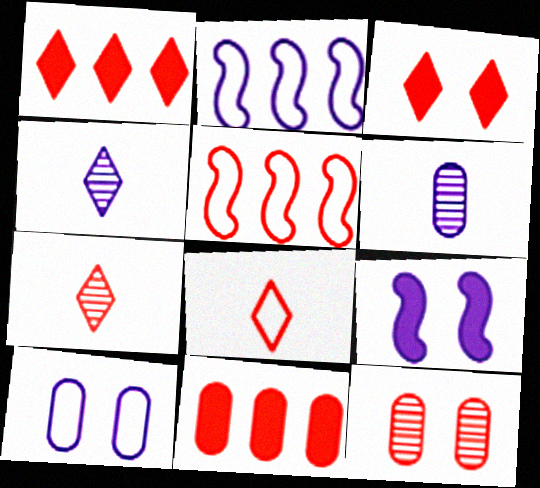[]